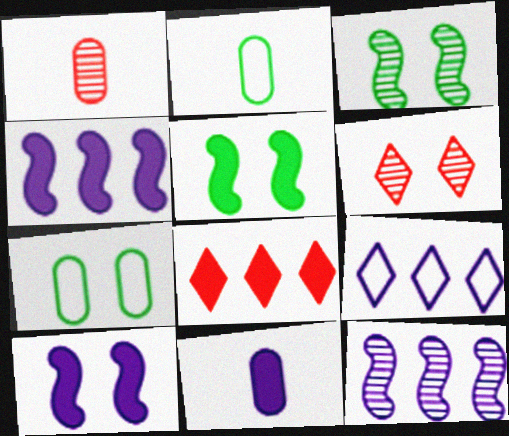[[1, 2, 11], 
[1, 5, 9], 
[2, 4, 6], 
[5, 8, 11], 
[6, 7, 10]]